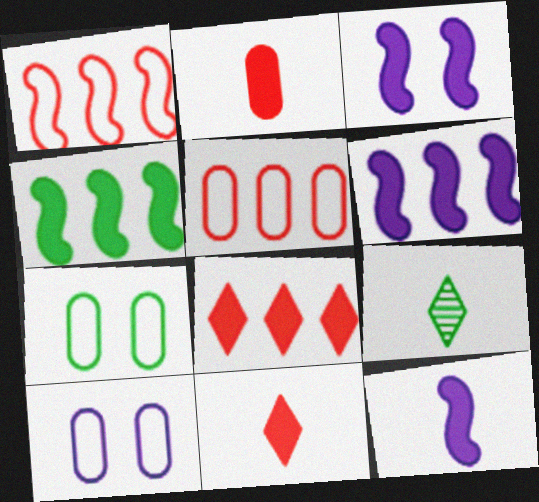[[3, 5, 9], 
[3, 6, 12], 
[4, 7, 9]]